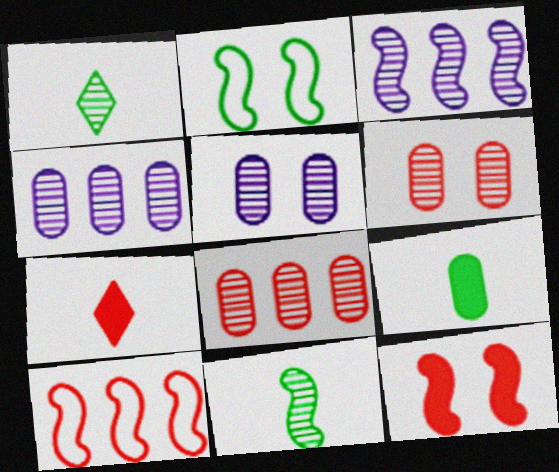[[1, 3, 6], 
[2, 4, 7], 
[6, 7, 10]]